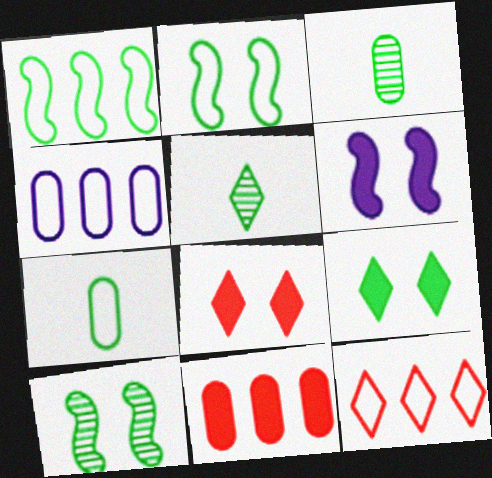[[1, 3, 9], 
[1, 4, 12], 
[3, 6, 12]]